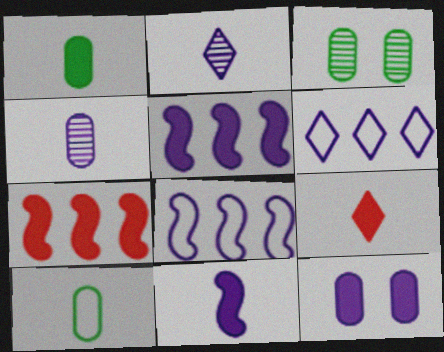[[1, 9, 11], 
[2, 8, 12], 
[3, 8, 9]]